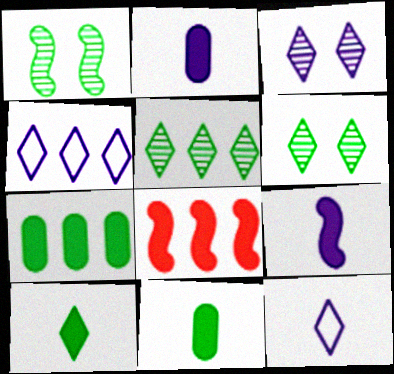[]